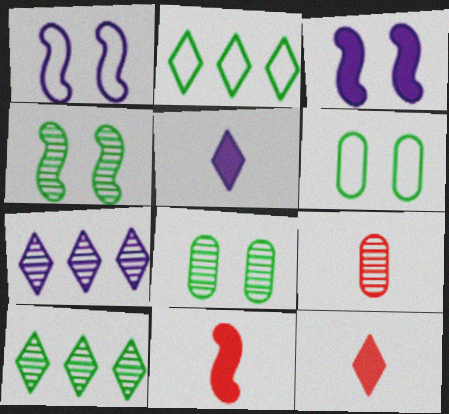[[2, 3, 9], 
[4, 7, 9], 
[6, 7, 11]]